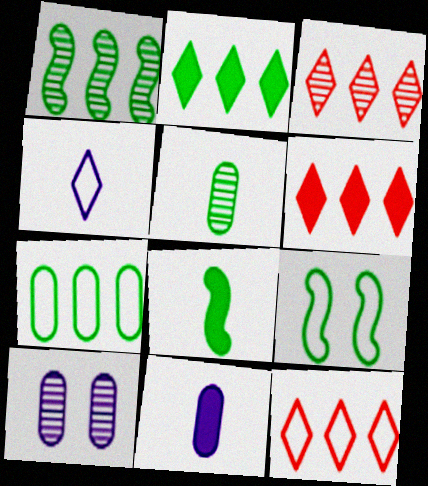[[1, 2, 7], 
[1, 8, 9], 
[2, 5, 9], 
[3, 6, 12], 
[3, 9, 11], 
[8, 10, 12]]